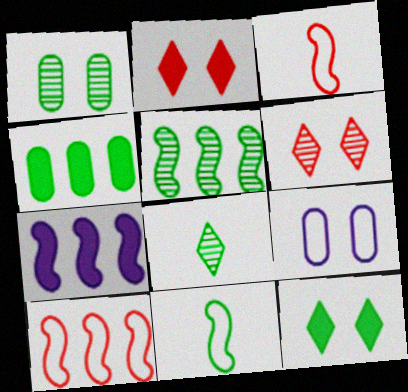[[1, 5, 8], 
[5, 7, 10]]